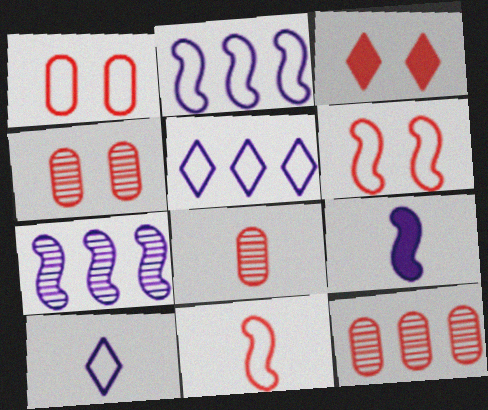[[3, 4, 6], 
[3, 11, 12], 
[4, 8, 12]]